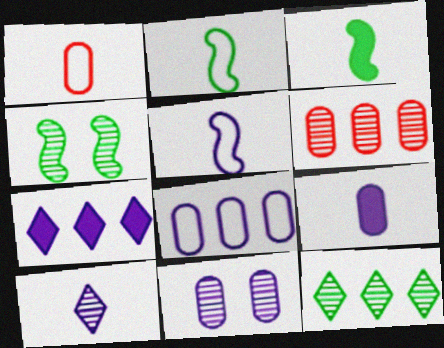[[1, 3, 10], 
[1, 4, 7], 
[4, 6, 10], 
[5, 7, 11], 
[5, 9, 10], 
[8, 9, 11]]